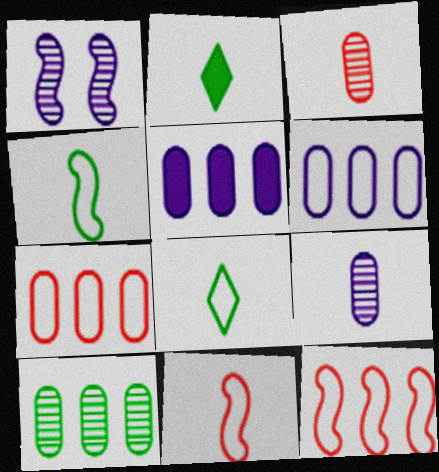[[1, 2, 7], 
[2, 9, 11], 
[5, 7, 10]]